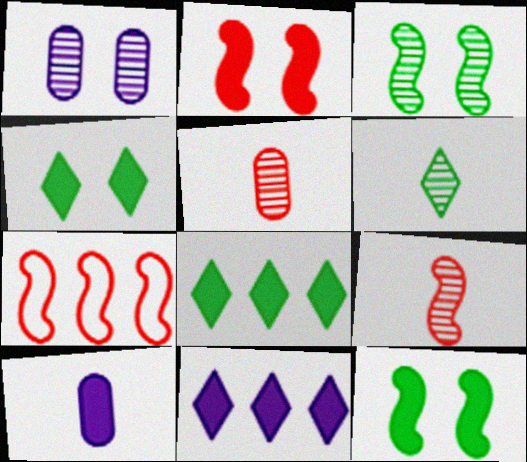[[2, 7, 9], 
[2, 8, 10]]